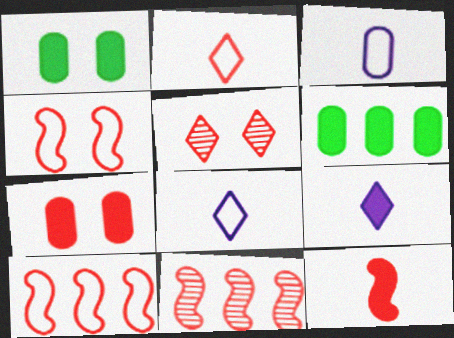[[1, 8, 11], 
[2, 7, 11], 
[4, 5, 7], 
[4, 11, 12]]